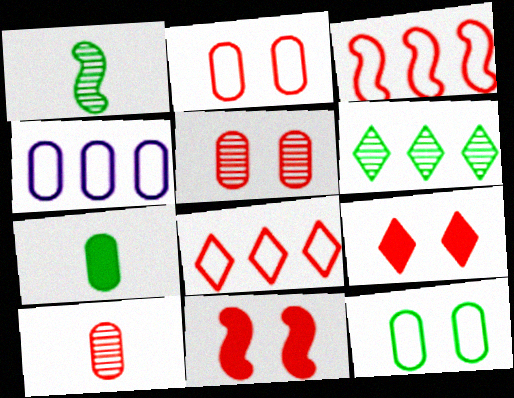[[1, 4, 9], 
[3, 9, 10], 
[4, 5, 7], 
[8, 10, 11]]